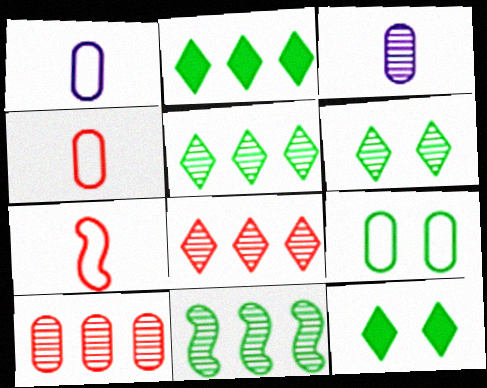[]